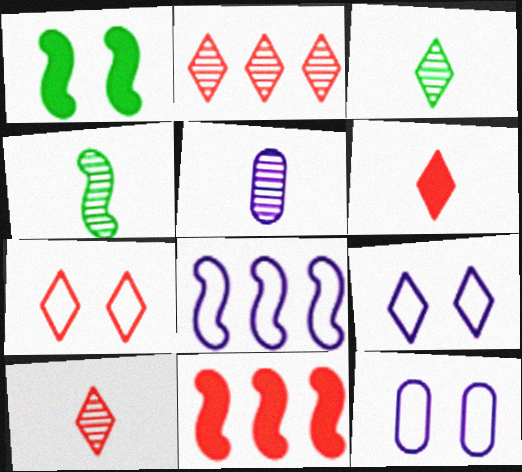[[2, 6, 7], 
[3, 11, 12], 
[4, 5, 10]]